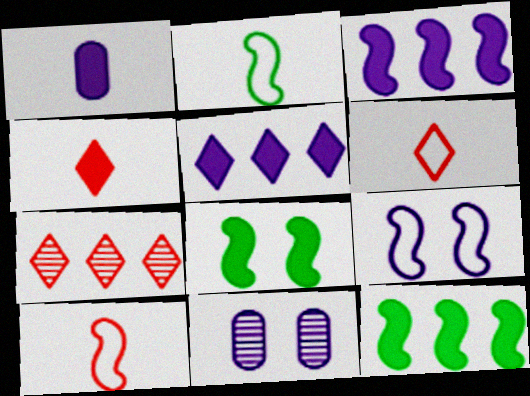[[6, 11, 12]]